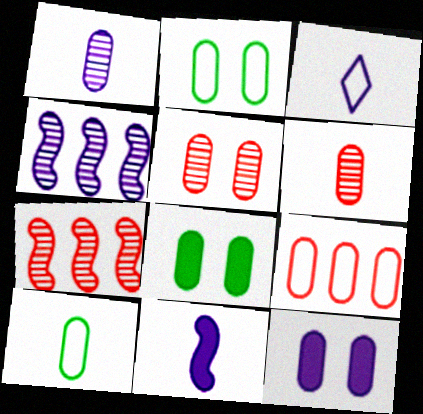[[1, 3, 11], 
[1, 8, 9], 
[2, 5, 12], 
[3, 4, 12], 
[3, 7, 8]]